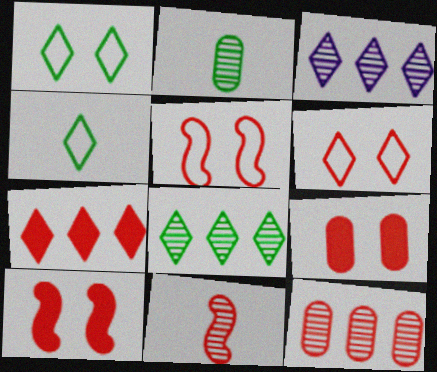[]